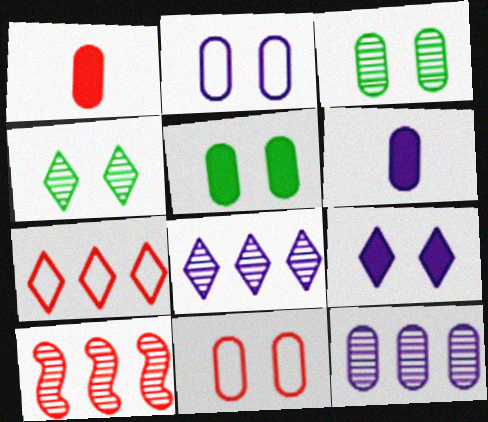[[2, 6, 12]]